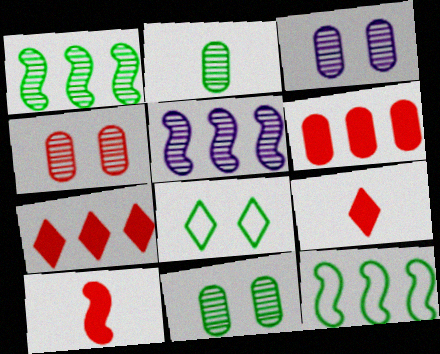[[3, 4, 11], 
[3, 9, 12]]